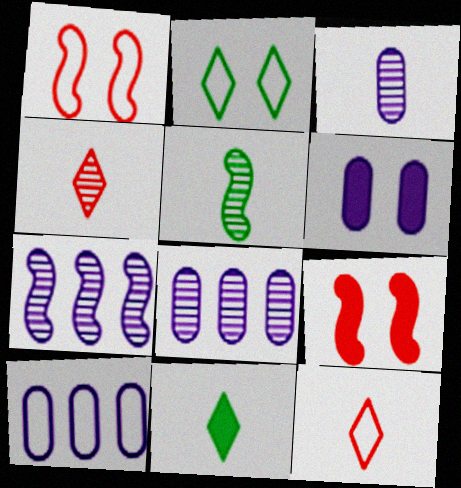[[1, 8, 11], 
[3, 4, 5], 
[3, 6, 10]]